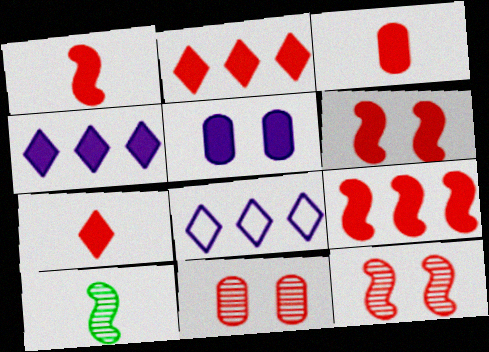[[1, 3, 7], 
[1, 6, 9], 
[2, 3, 6]]